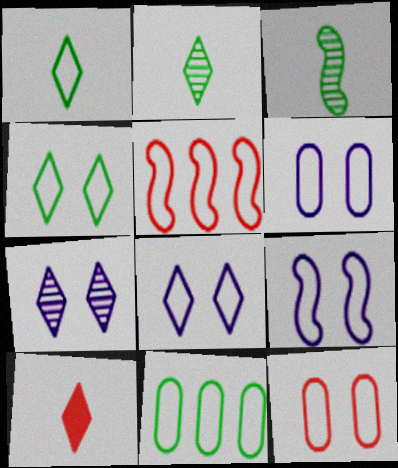[[1, 5, 6], 
[4, 9, 12], 
[6, 8, 9]]